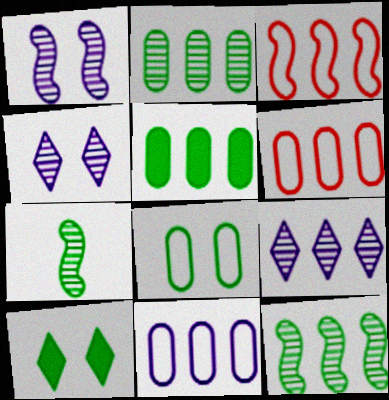[[3, 5, 9]]